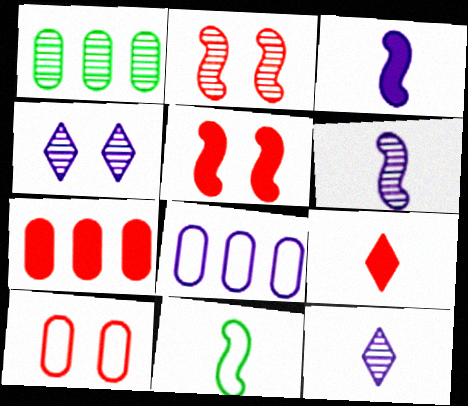[[1, 2, 12], 
[1, 7, 8], 
[3, 4, 8], 
[4, 7, 11], 
[5, 7, 9]]